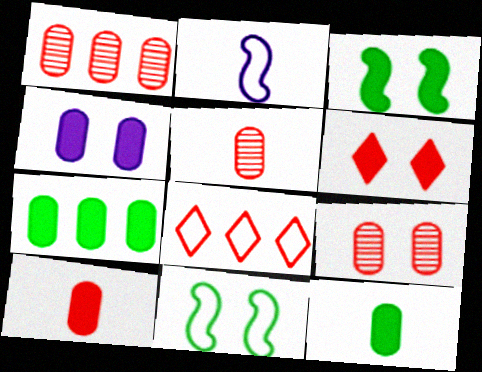[[1, 5, 9], 
[3, 4, 6], 
[4, 7, 10]]